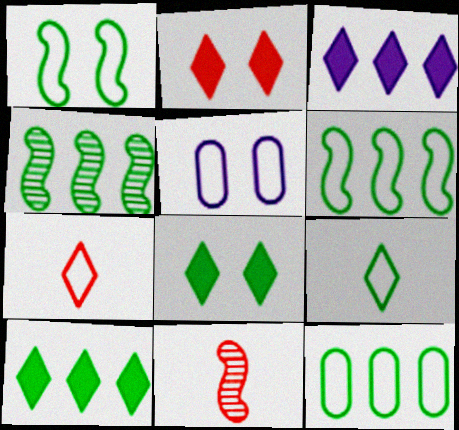[[1, 9, 12], 
[4, 10, 12], 
[5, 6, 7], 
[5, 10, 11]]